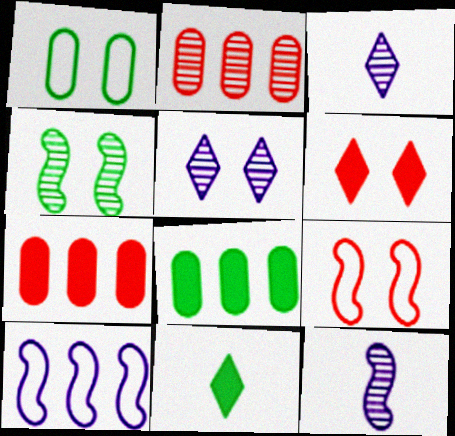[[2, 3, 4], 
[3, 8, 9]]